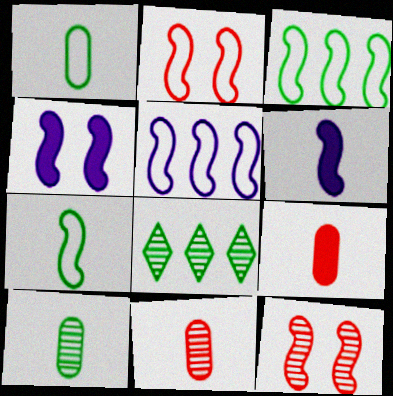[[2, 5, 7], 
[3, 6, 12]]